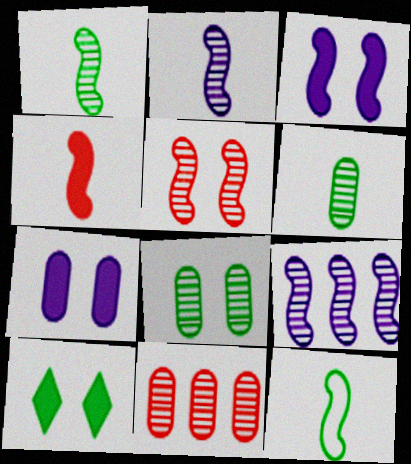[[1, 5, 9], 
[2, 4, 12]]